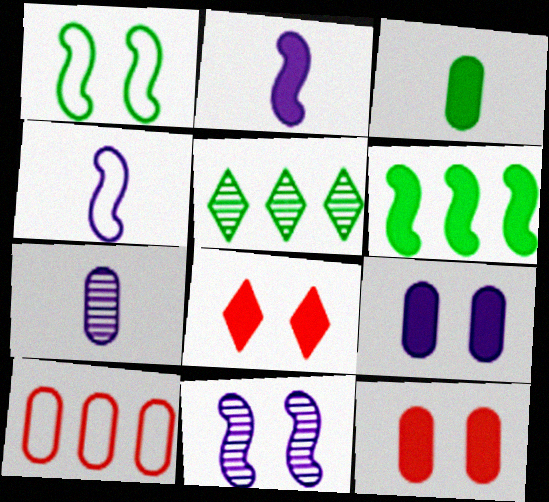[[1, 3, 5], 
[4, 5, 12]]